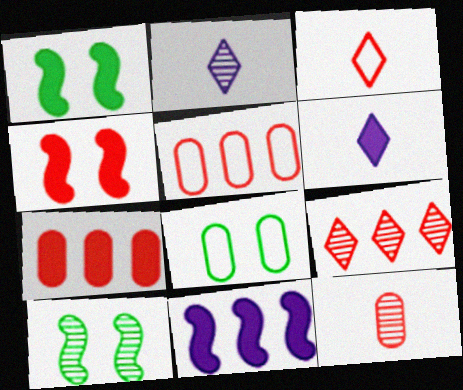[[1, 2, 5], 
[1, 6, 7], 
[5, 6, 10]]